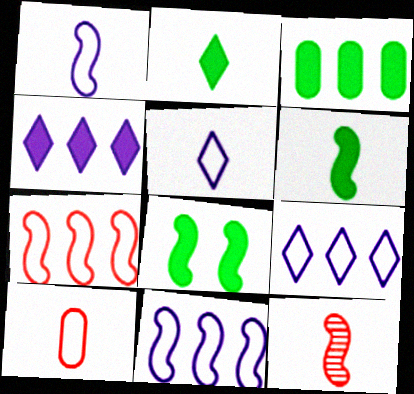[[1, 6, 12], 
[2, 3, 8], 
[8, 11, 12]]